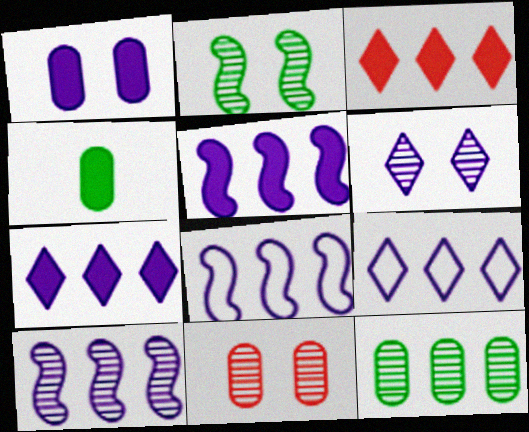[[2, 6, 11], 
[3, 8, 12], 
[5, 8, 10]]